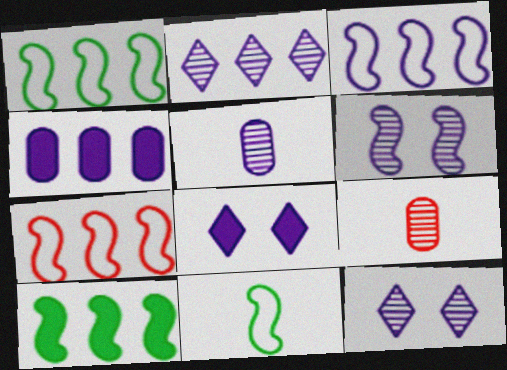[[1, 3, 7], 
[1, 8, 9], 
[2, 3, 4], 
[2, 5, 6], 
[3, 5, 8]]